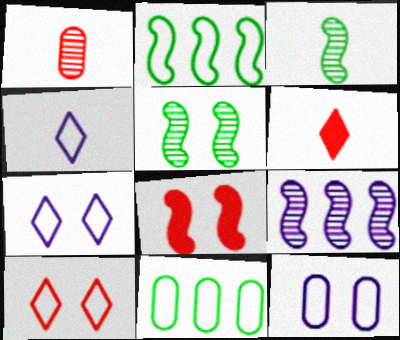[]